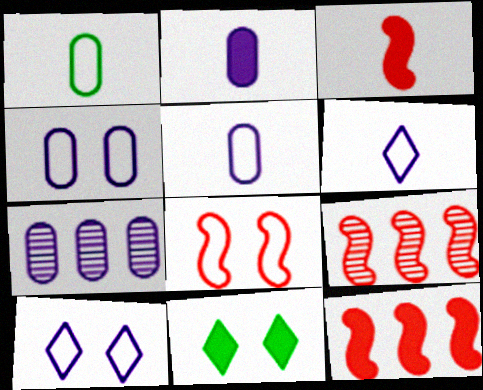[[2, 4, 7], 
[2, 11, 12], 
[3, 8, 9], 
[5, 9, 11]]